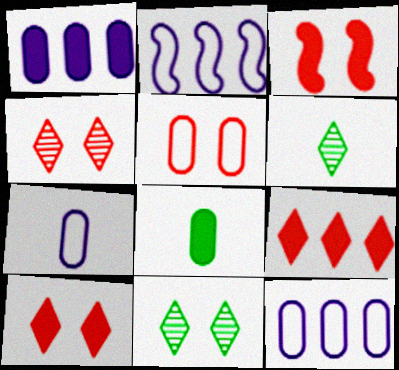[[2, 4, 8], 
[3, 4, 5], 
[3, 6, 12]]